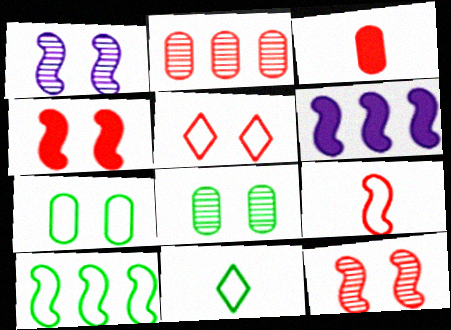[[7, 10, 11]]